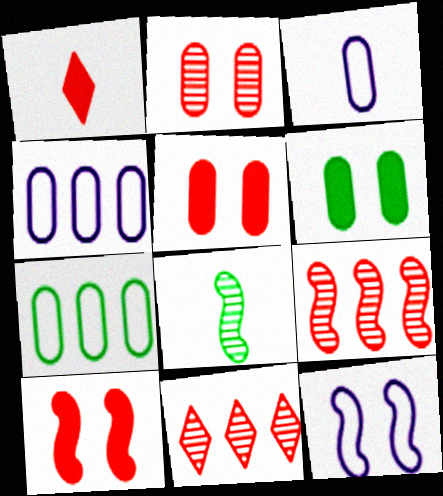[[1, 3, 8]]